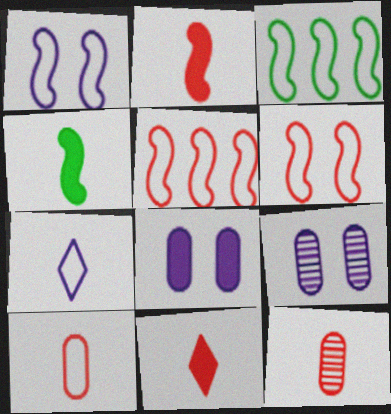[[3, 9, 11], 
[4, 7, 12]]